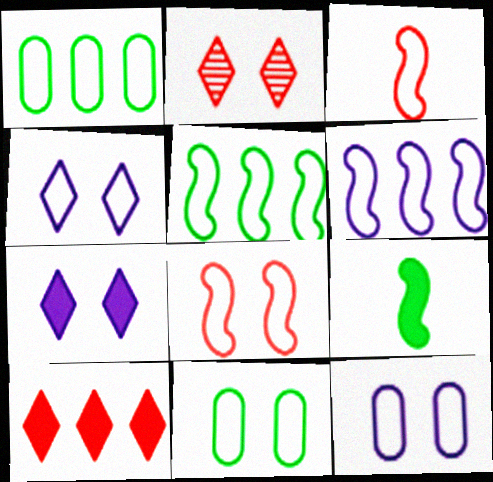[[1, 3, 4], 
[4, 8, 11]]